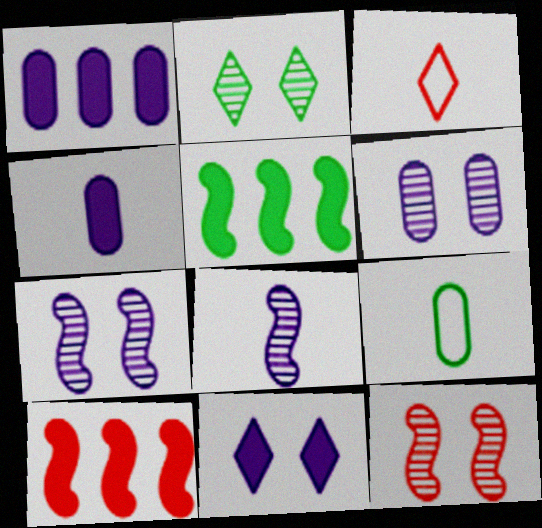[[2, 5, 9], 
[2, 6, 12], 
[3, 5, 6]]